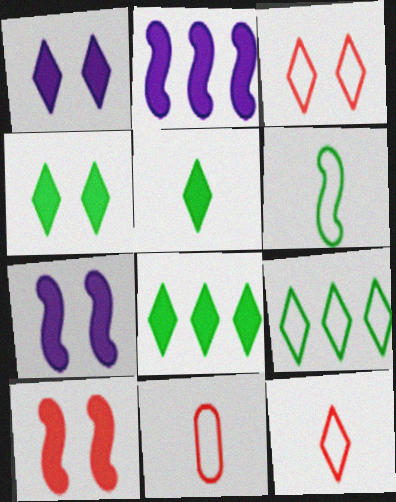[[4, 5, 8]]